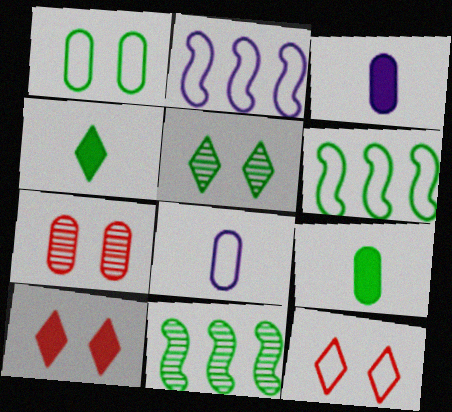[[1, 4, 11], 
[2, 4, 7], 
[3, 11, 12], 
[5, 6, 9], 
[6, 8, 12], 
[8, 10, 11]]